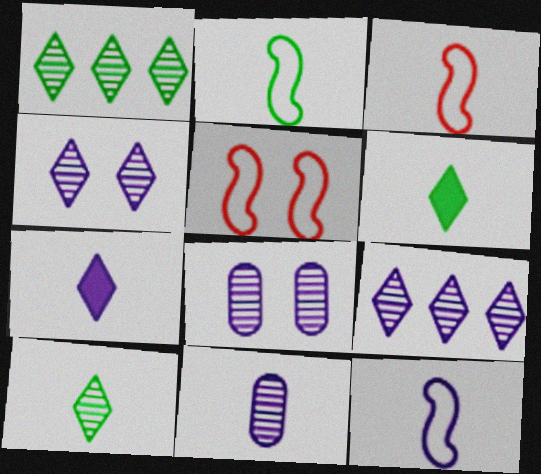[[2, 3, 12], 
[3, 6, 11], 
[7, 11, 12]]